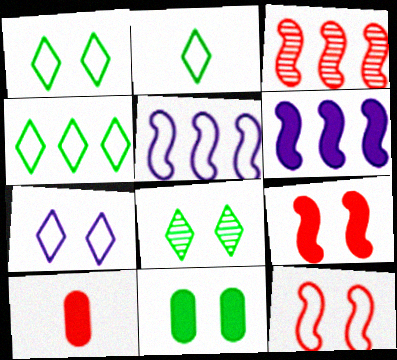[[1, 2, 4], 
[5, 8, 10]]